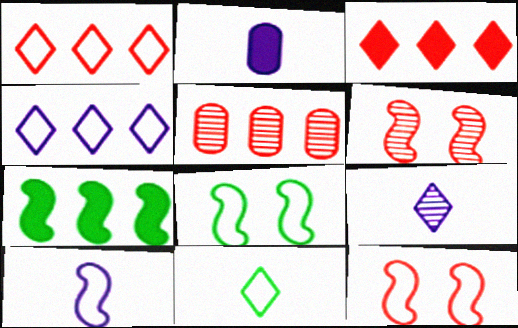[[2, 9, 10], 
[4, 5, 7], 
[6, 7, 10]]